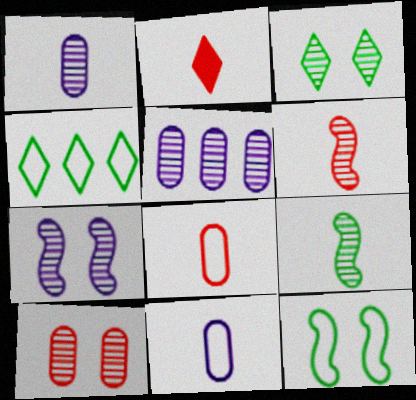[[2, 5, 12], 
[2, 6, 8], 
[2, 9, 11], 
[3, 5, 6], 
[3, 7, 10]]